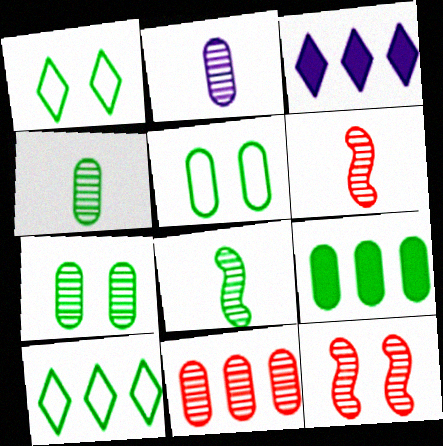[[1, 8, 9], 
[2, 7, 11], 
[3, 5, 6], 
[4, 5, 9]]